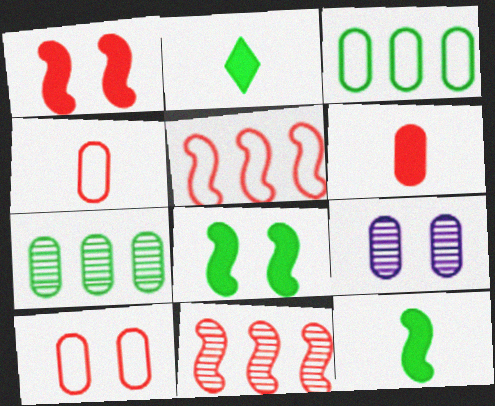[[2, 5, 9], 
[3, 6, 9]]